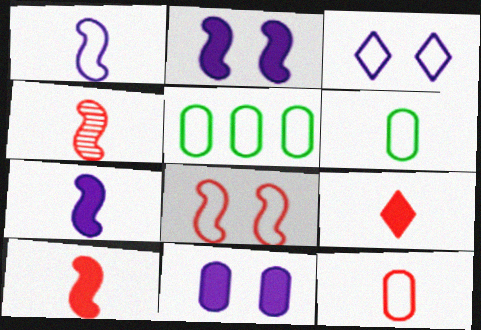[[4, 9, 12]]